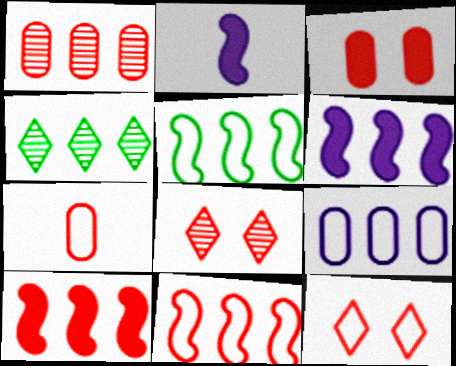[[1, 3, 7], 
[4, 9, 10], 
[7, 8, 10], 
[7, 11, 12]]